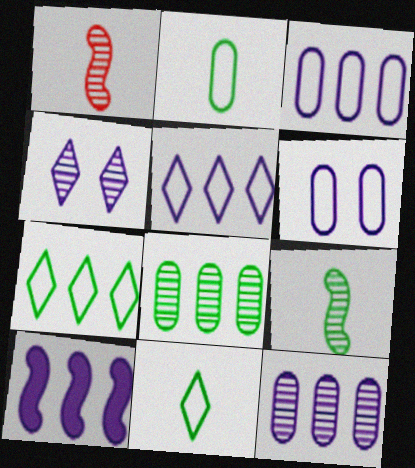[[1, 4, 8], 
[5, 10, 12]]